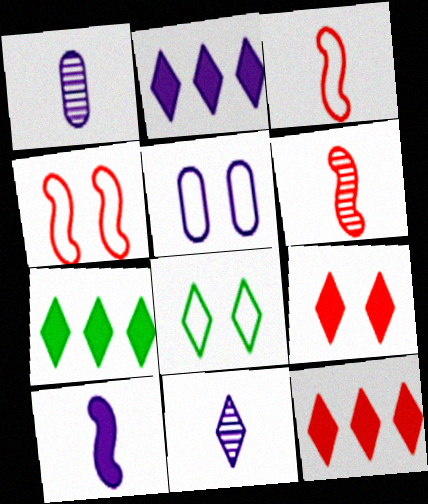[[1, 4, 7], 
[2, 7, 12], 
[4, 5, 8], 
[5, 6, 7], 
[8, 11, 12]]